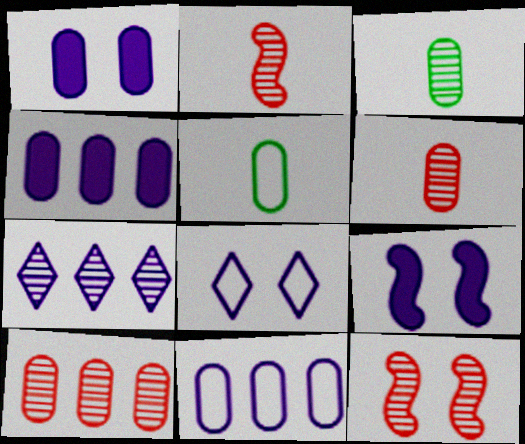[[1, 5, 10], 
[3, 7, 12]]